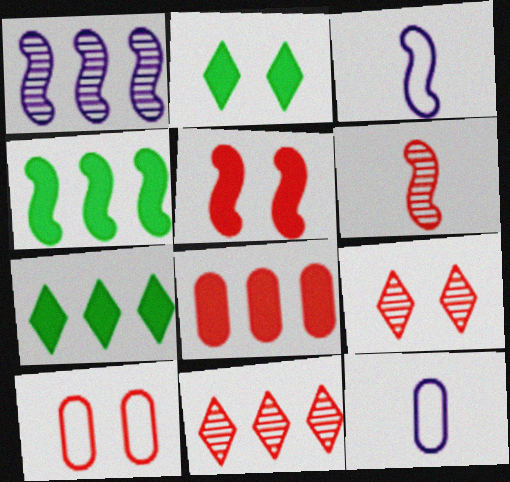[[4, 9, 12], 
[5, 9, 10]]